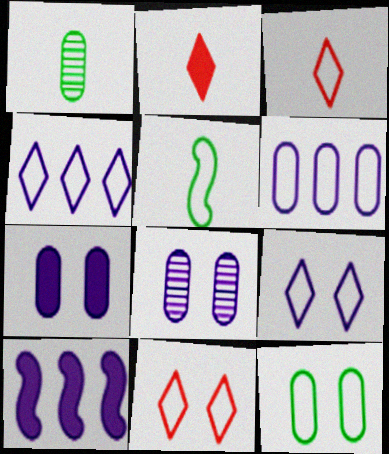[[1, 10, 11], 
[5, 6, 11]]